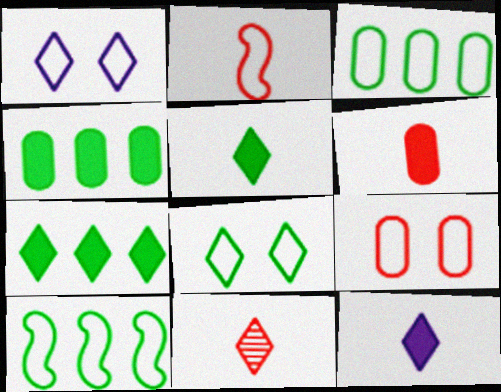[[1, 2, 3], 
[1, 7, 11], 
[2, 6, 11]]